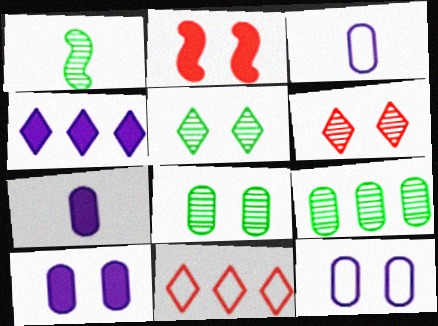[[1, 5, 9], 
[1, 10, 11], 
[2, 5, 12]]